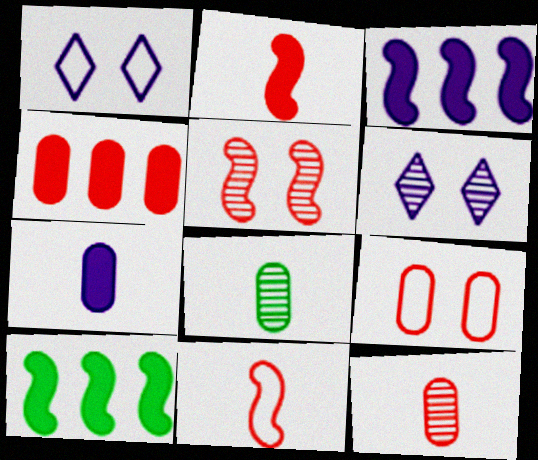[[1, 10, 12], 
[4, 9, 12]]